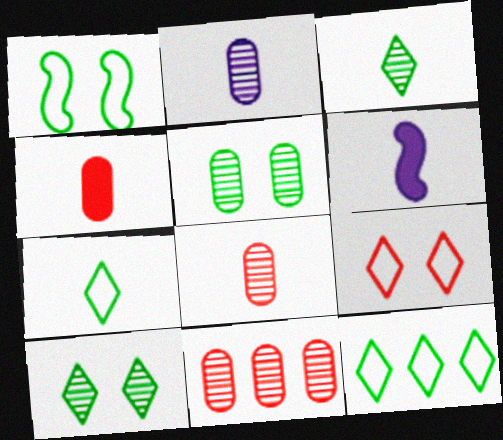[[2, 5, 11], 
[6, 7, 8]]